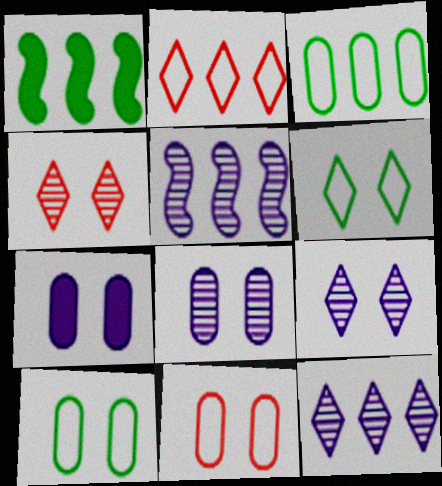[]